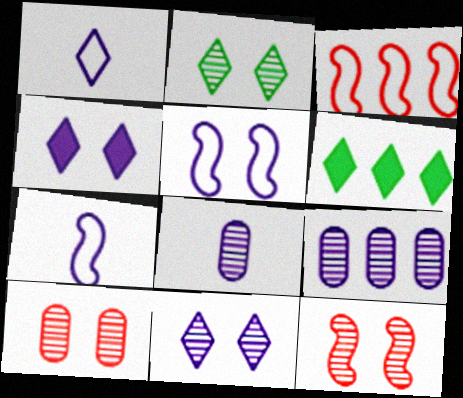[[3, 6, 9], 
[4, 7, 9], 
[6, 7, 10]]